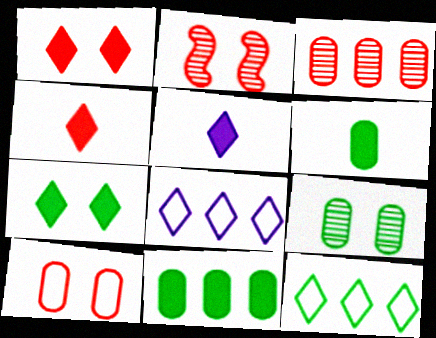[[1, 2, 10], 
[2, 6, 8]]